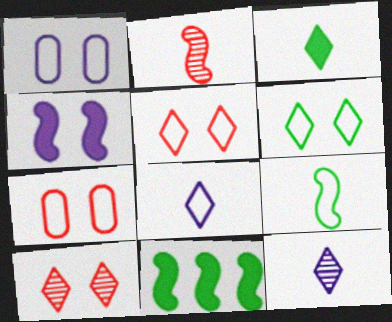[[7, 11, 12]]